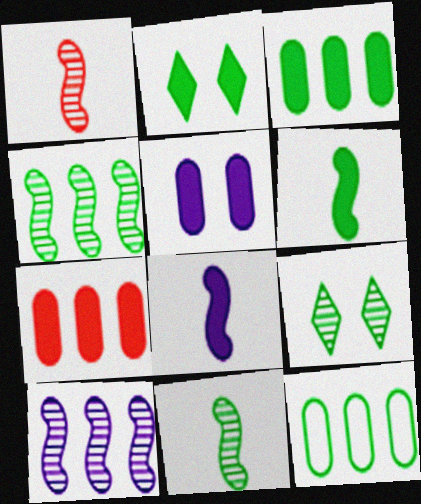[[2, 3, 6], 
[2, 7, 8], 
[2, 11, 12], 
[6, 9, 12]]